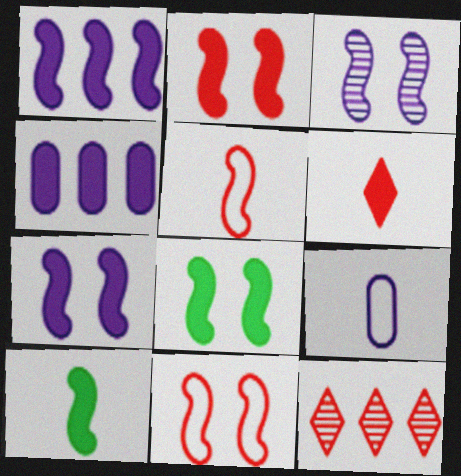[[1, 2, 10], 
[2, 7, 8], 
[3, 8, 11], 
[4, 6, 8], 
[8, 9, 12]]